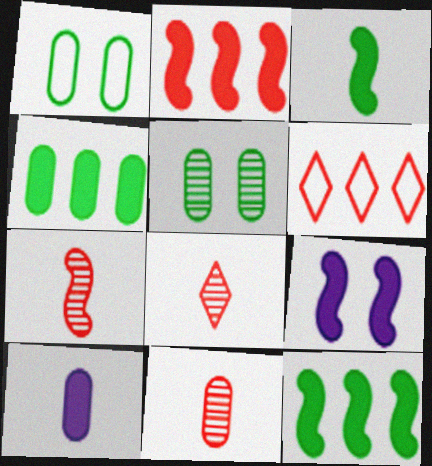[[2, 3, 9], 
[7, 8, 11]]